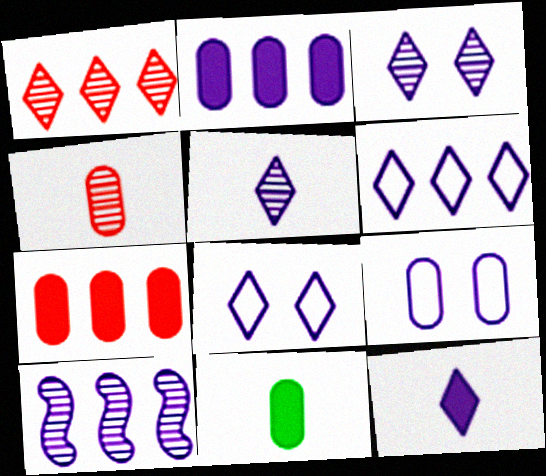[[2, 6, 10], 
[3, 6, 12], 
[9, 10, 12]]